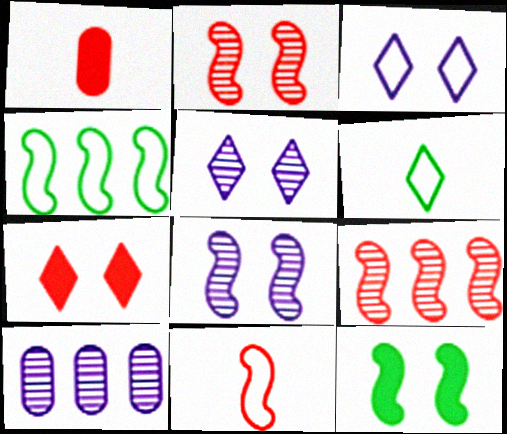[[1, 4, 5]]